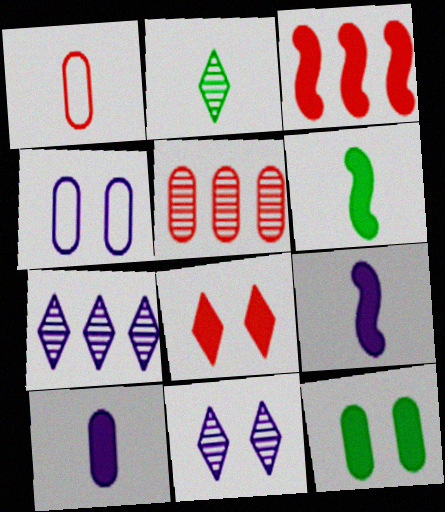[[1, 2, 9], 
[2, 3, 4], 
[4, 7, 9]]